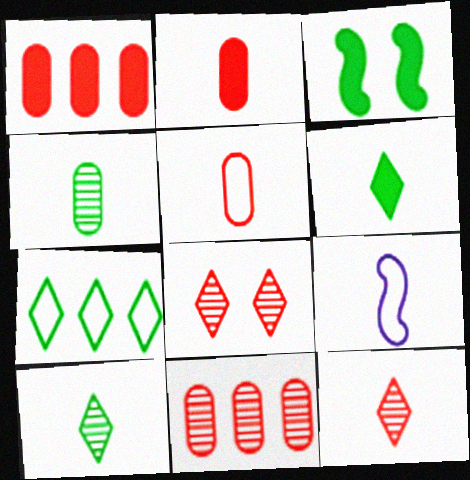[[2, 9, 10], 
[3, 4, 7]]